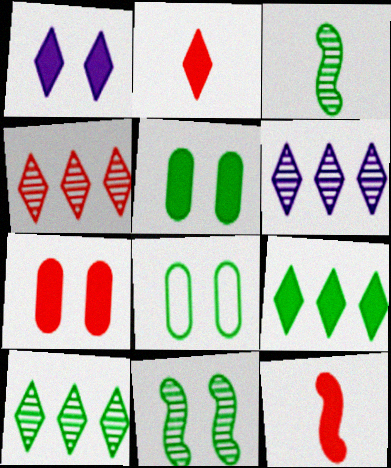[[1, 2, 9], 
[3, 8, 9], 
[4, 6, 10], 
[6, 8, 12]]